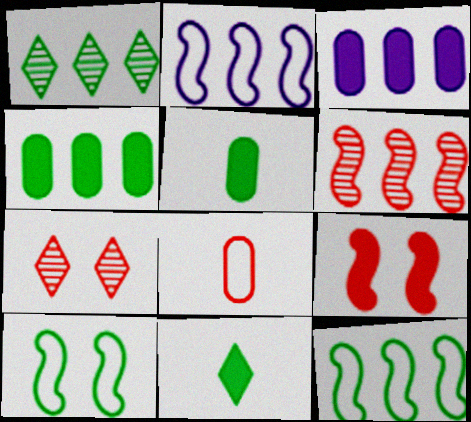[[1, 4, 12], 
[1, 5, 10], 
[2, 5, 7], 
[3, 9, 11]]